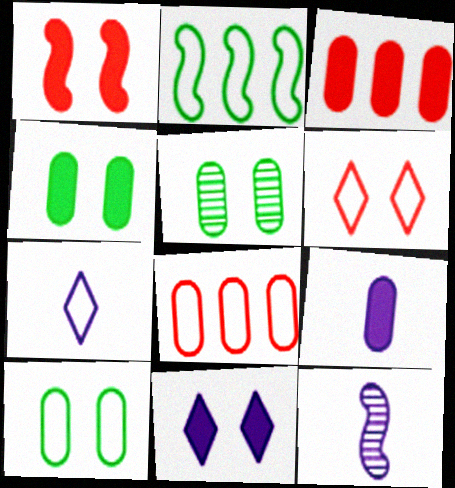[[1, 2, 12], 
[1, 4, 11], 
[3, 4, 9], 
[4, 5, 10], 
[5, 8, 9], 
[7, 9, 12]]